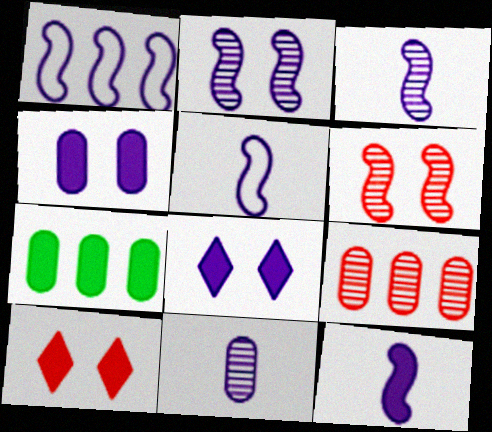[[1, 2, 12], 
[1, 8, 11], 
[3, 5, 12], 
[7, 10, 12]]